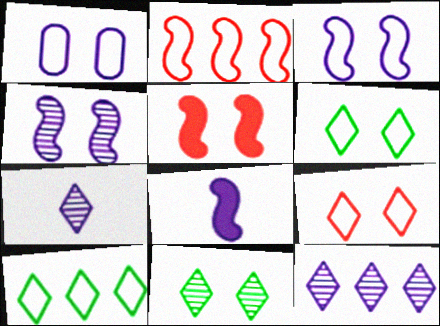[[1, 5, 11], 
[1, 8, 12]]